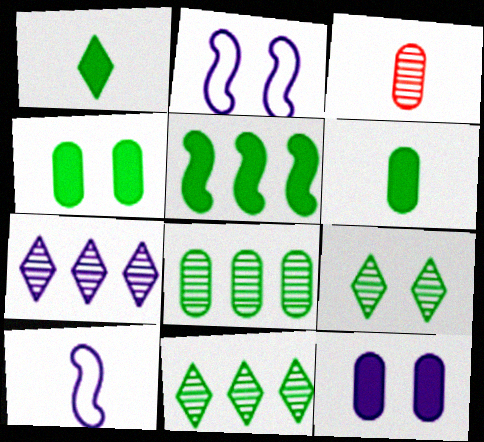[[1, 3, 10], 
[1, 4, 5], 
[7, 10, 12]]